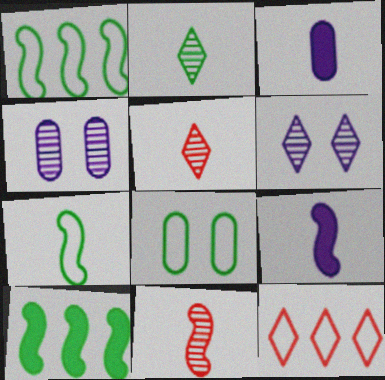[[2, 8, 10], 
[3, 5, 7], 
[7, 9, 11]]